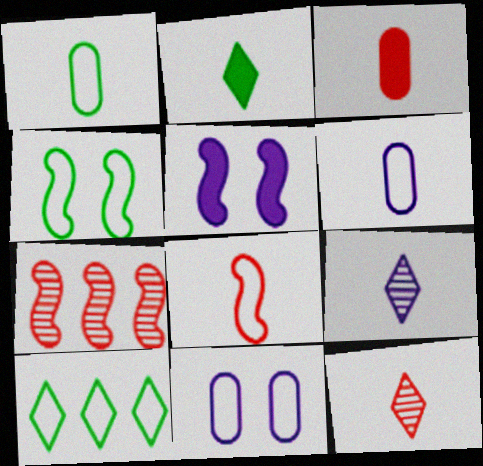[[1, 4, 10], 
[2, 7, 11], 
[3, 8, 12], 
[8, 10, 11]]